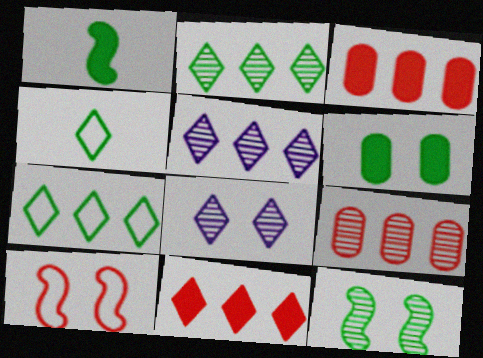[[4, 8, 11], 
[5, 7, 11], 
[6, 8, 10]]